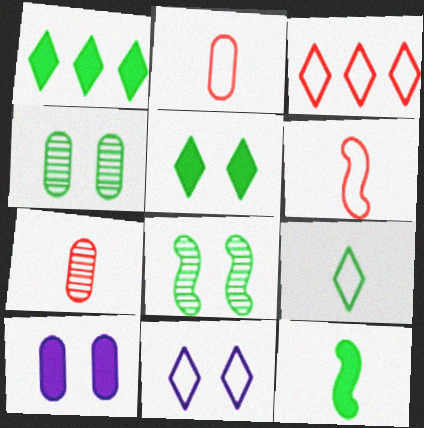[[3, 9, 11]]